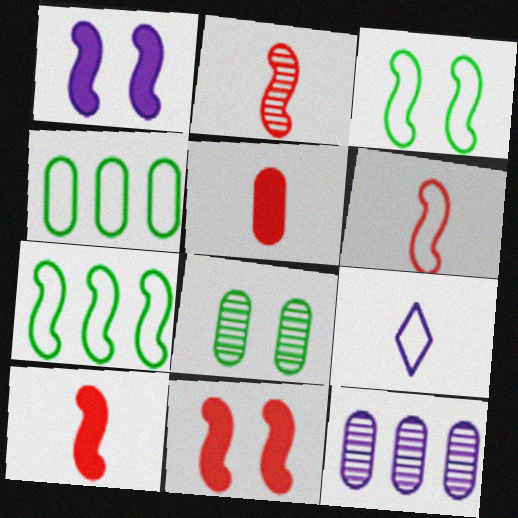[[1, 2, 7], 
[1, 9, 12], 
[2, 6, 10]]